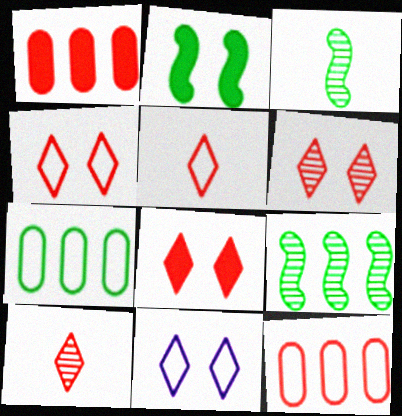[[1, 3, 11], 
[4, 6, 8]]